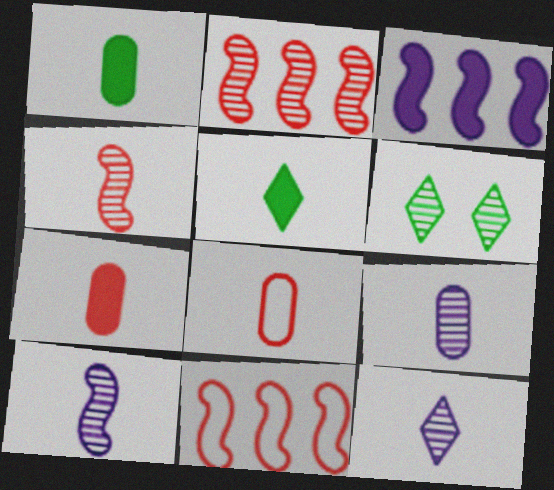[[1, 8, 9], 
[2, 6, 9], 
[3, 6, 8], 
[5, 8, 10], 
[9, 10, 12]]